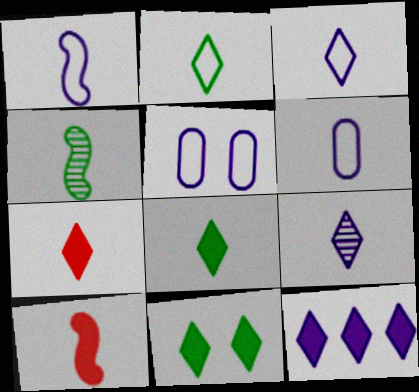[[1, 3, 6], 
[1, 4, 10], 
[2, 7, 9], 
[4, 6, 7], 
[7, 11, 12]]